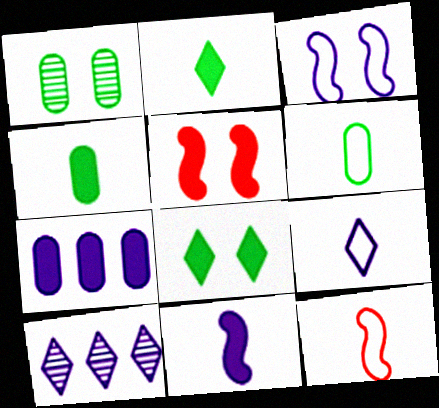[[2, 5, 7], 
[5, 6, 10], 
[6, 9, 12]]